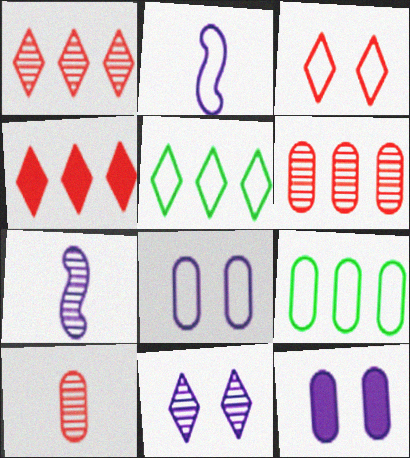[[2, 3, 9], 
[9, 10, 12]]